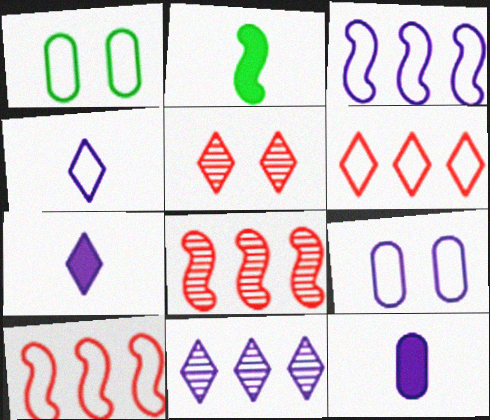[[1, 4, 10], 
[1, 7, 8], 
[3, 4, 9]]